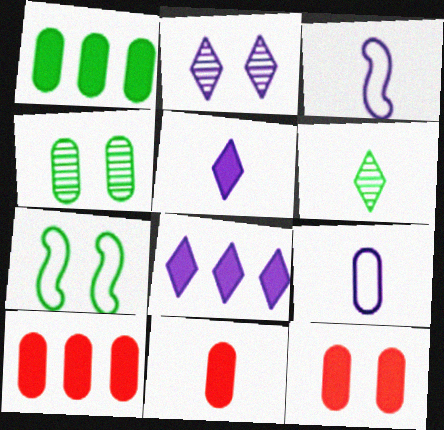[[1, 6, 7], 
[2, 7, 12], 
[3, 6, 11], 
[4, 9, 10], 
[10, 11, 12]]